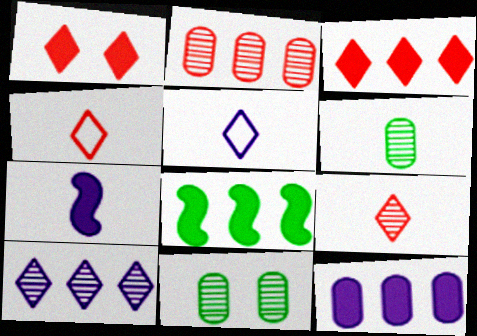[[3, 8, 12], 
[4, 6, 7]]